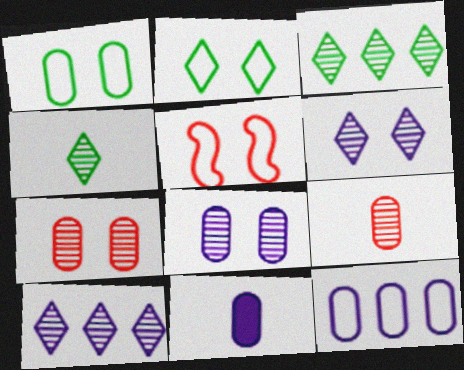[[3, 5, 11], 
[8, 11, 12]]